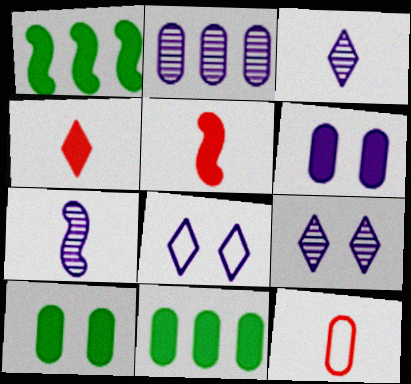[[1, 4, 6], 
[1, 9, 12], 
[2, 7, 9], 
[2, 10, 12]]